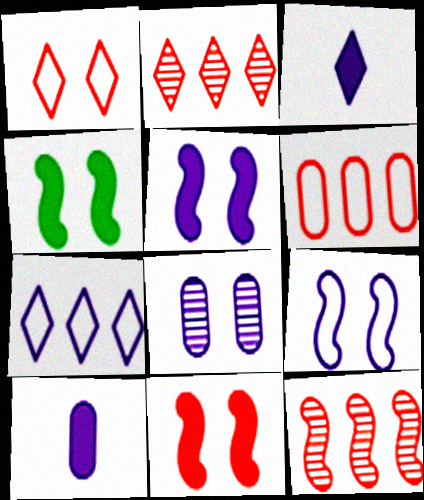[[1, 4, 8], 
[4, 5, 11]]